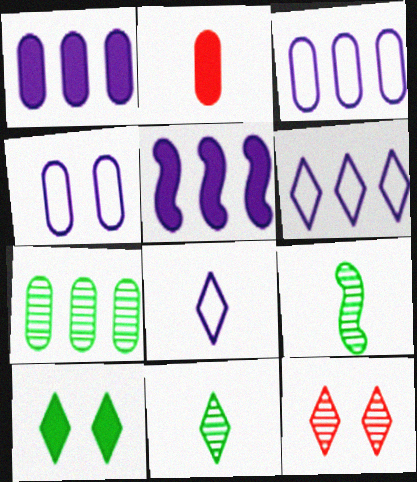[[2, 4, 7], 
[2, 5, 10], 
[2, 8, 9]]